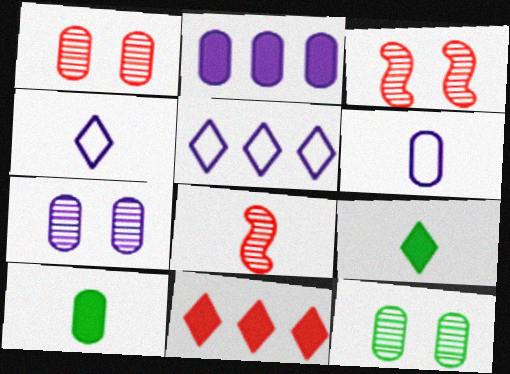[[1, 7, 12], 
[2, 6, 7], 
[3, 5, 10], 
[4, 8, 10], 
[6, 8, 9]]